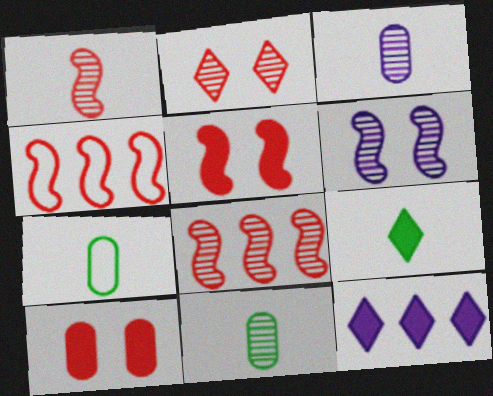[[1, 4, 5]]